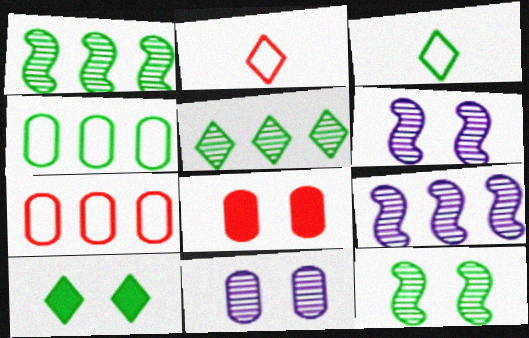[[3, 5, 10], 
[3, 8, 9]]